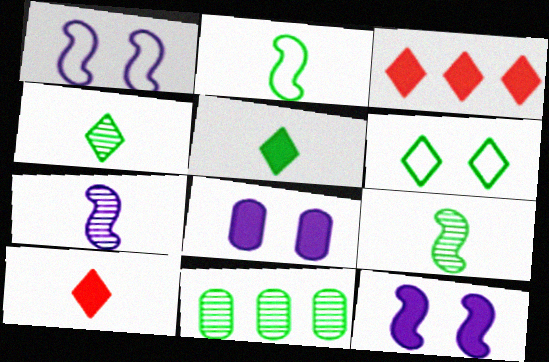[[1, 10, 11]]